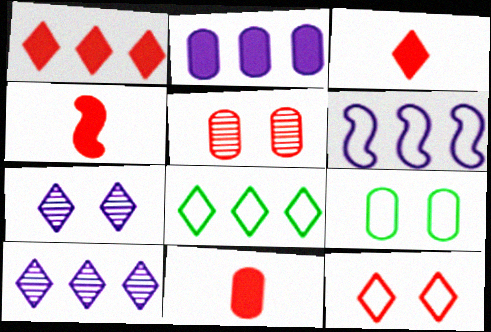[[1, 8, 10], 
[2, 6, 10], 
[3, 4, 11], 
[3, 7, 8], 
[4, 9, 10]]